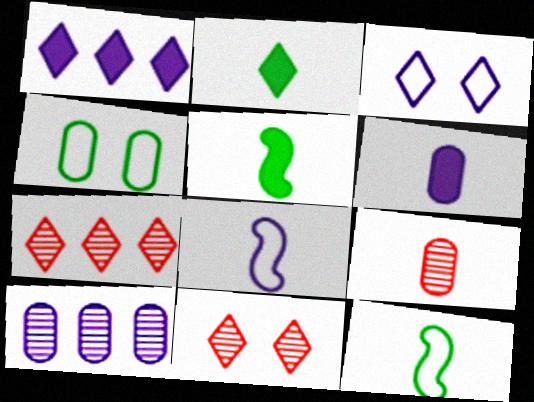[[2, 3, 7], 
[2, 8, 9]]